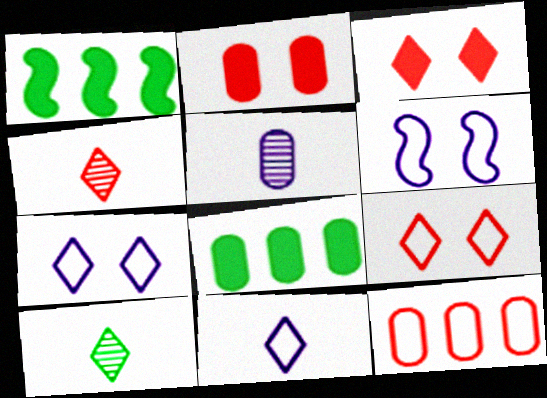[[1, 5, 9], 
[4, 6, 8]]